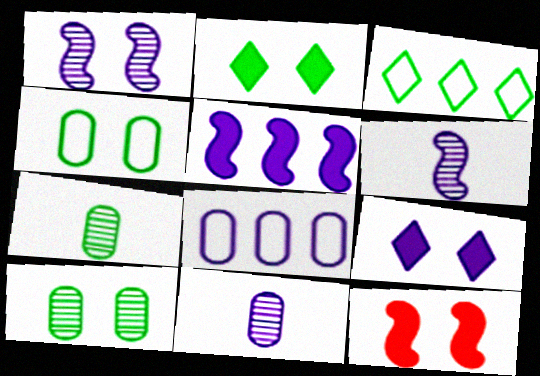[[3, 11, 12], 
[6, 8, 9]]